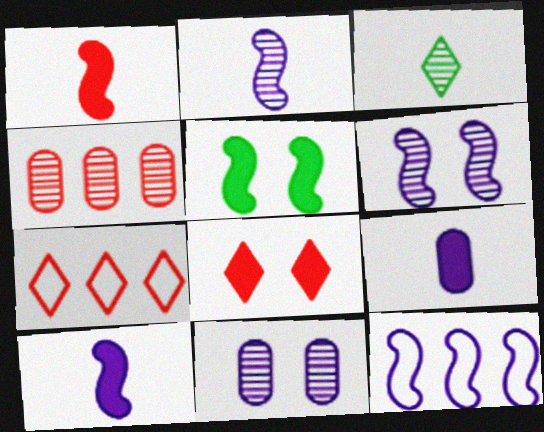[[3, 4, 6], 
[6, 10, 12]]